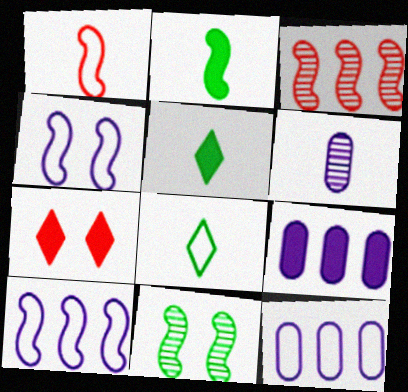[[1, 5, 6], 
[2, 3, 4], 
[2, 7, 9]]